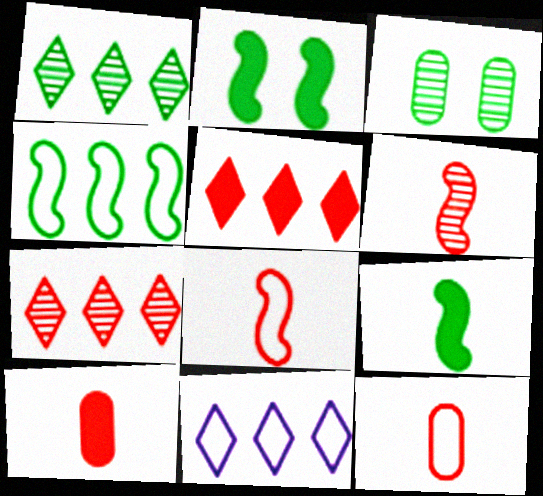[[1, 5, 11]]